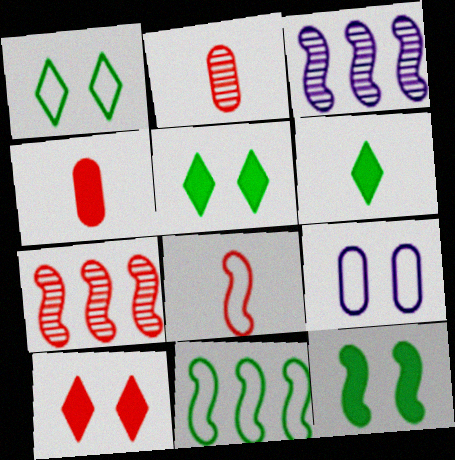[[1, 3, 4], 
[3, 8, 12], 
[6, 7, 9]]